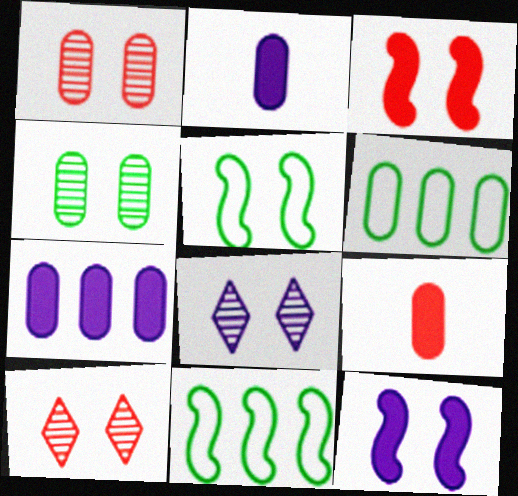[[1, 2, 6], 
[2, 10, 11], 
[8, 9, 11]]